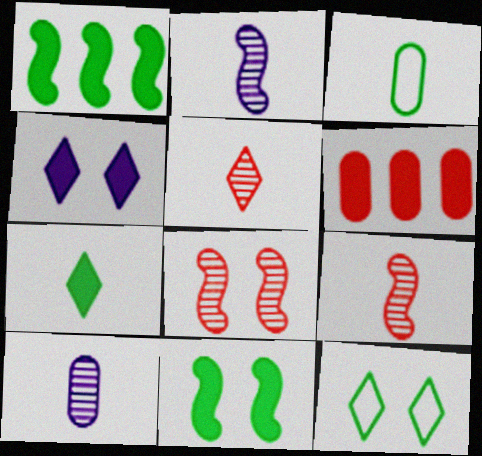[[2, 6, 12]]